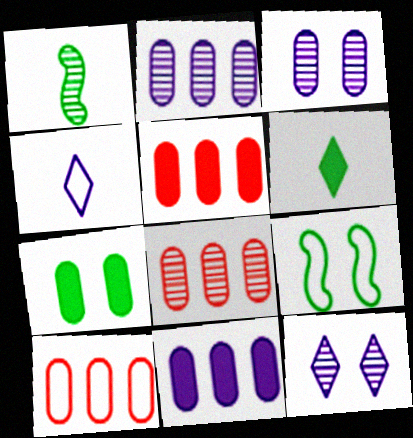[[1, 8, 12], 
[4, 9, 10], 
[5, 8, 10]]